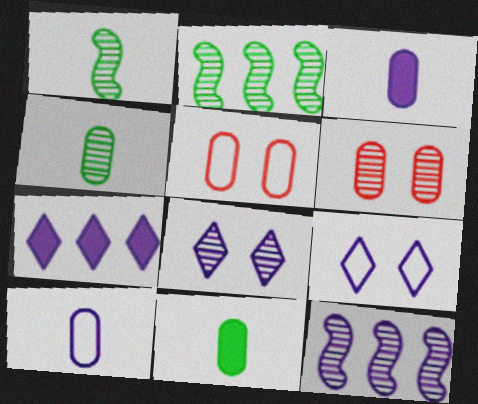[[1, 5, 7], 
[3, 9, 12]]